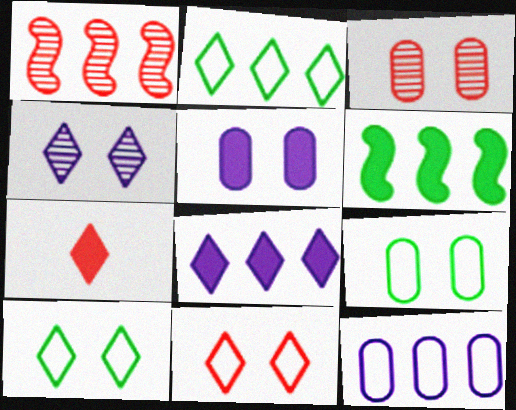[[2, 4, 7], 
[3, 5, 9], 
[5, 6, 7]]